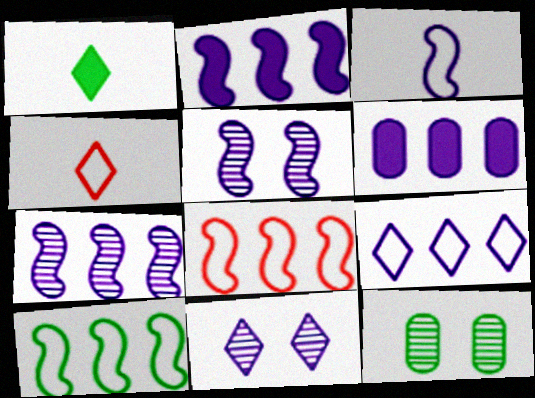[[1, 10, 12], 
[2, 3, 5], 
[2, 4, 12], 
[3, 6, 11], 
[6, 7, 9]]